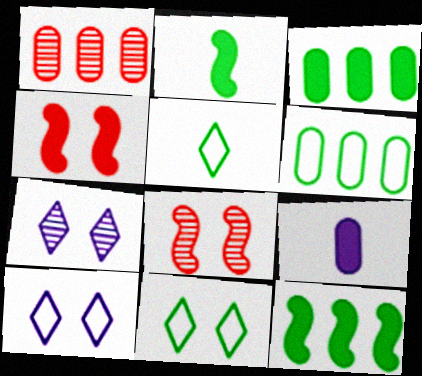[[1, 2, 10]]